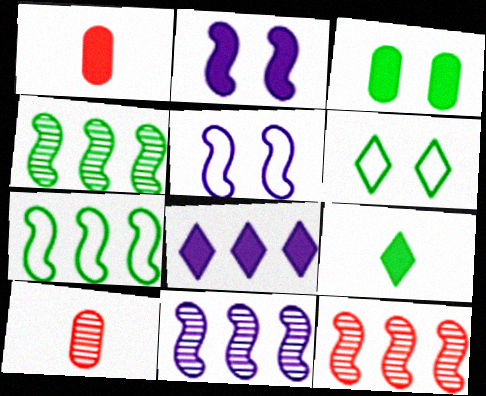[[1, 6, 11], 
[4, 11, 12]]